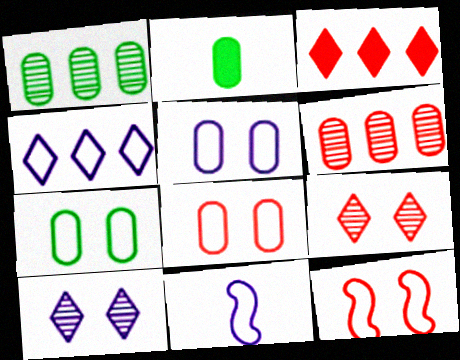[[1, 2, 7], 
[2, 5, 6], 
[4, 5, 11], 
[5, 7, 8]]